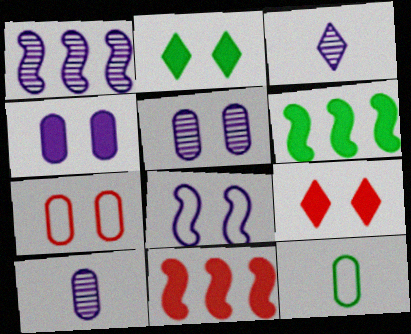[[1, 3, 5], 
[1, 9, 12], 
[3, 6, 7]]